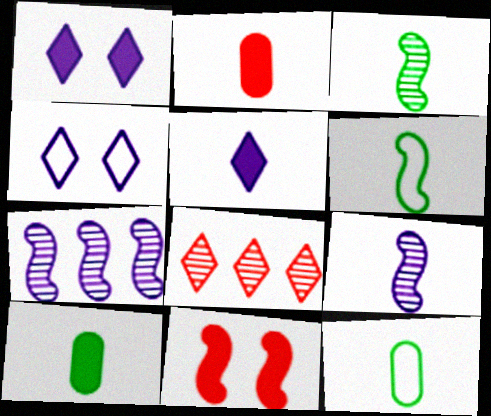[[6, 7, 11]]